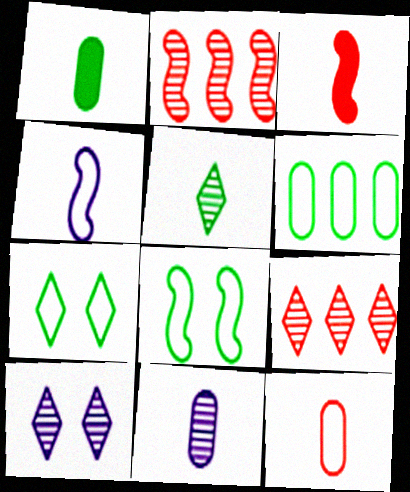[[1, 11, 12], 
[3, 6, 10], 
[5, 9, 10]]